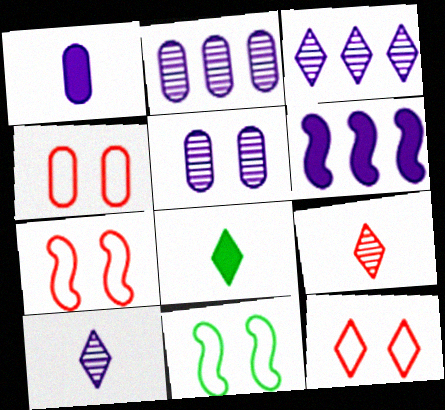[[2, 7, 8], 
[3, 8, 12], 
[4, 7, 12]]